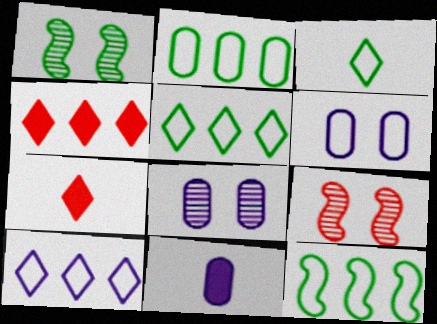[[2, 5, 12], 
[5, 9, 11], 
[7, 8, 12]]